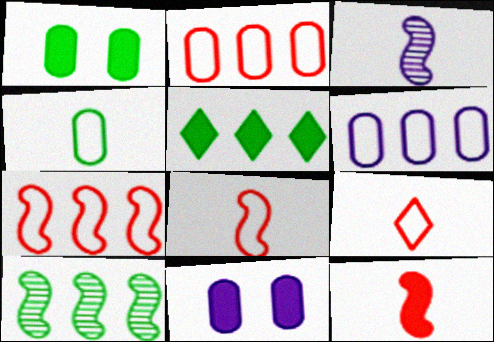[[5, 11, 12], 
[9, 10, 11]]